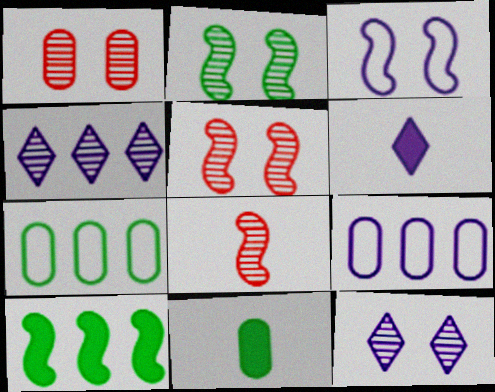[[1, 2, 12], 
[1, 9, 11], 
[3, 8, 10], 
[5, 6, 7]]